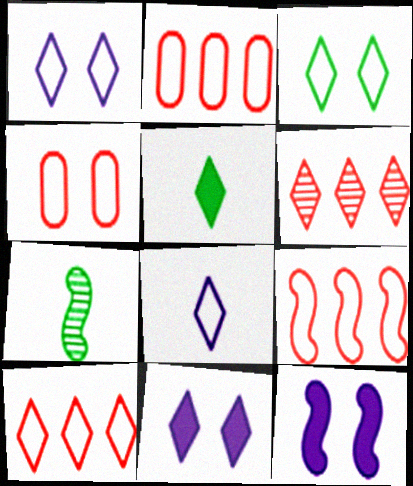[[1, 5, 6], 
[2, 7, 11], 
[2, 9, 10], 
[3, 8, 10], 
[7, 9, 12]]